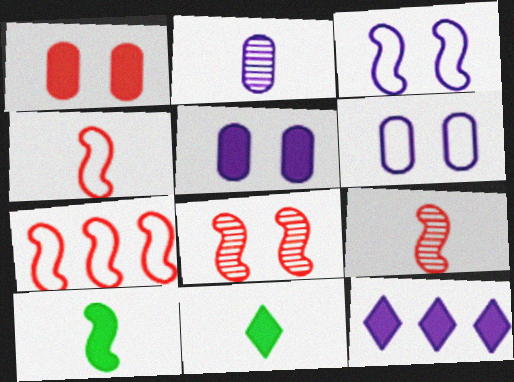[[1, 10, 12], 
[2, 3, 12], 
[2, 4, 11]]